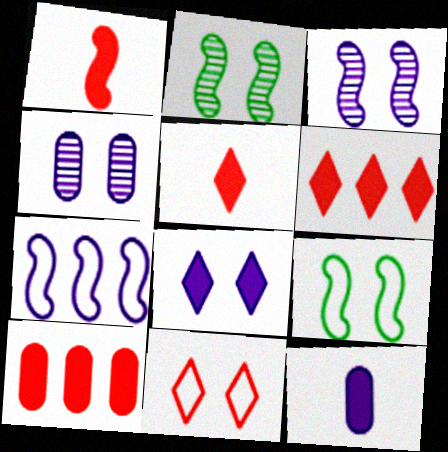[[1, 2, 7]]